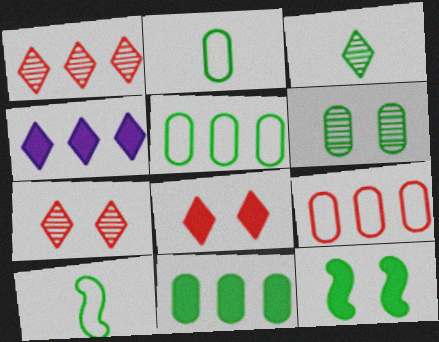[[2, 6, 11], 
[3, 5, 12]]